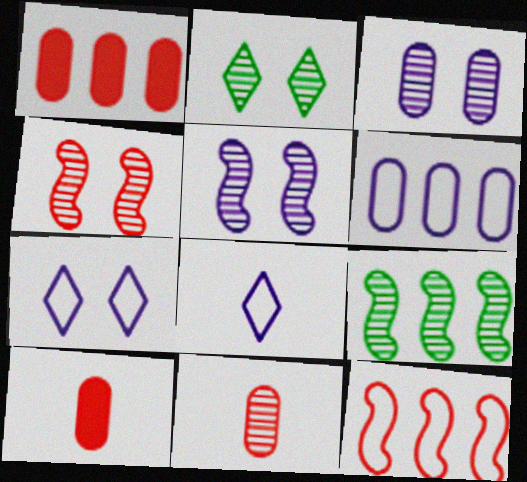[[2, 3, 4], 
[7, 9, 10]]